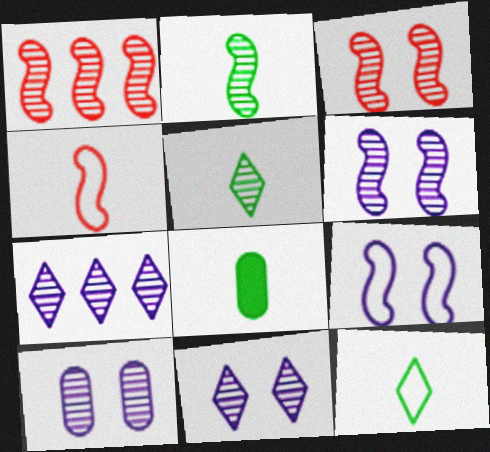[[1, 2, 6], 
[1, 5, 10], 
[2, 8, 12], 
[6, 10, 11]]